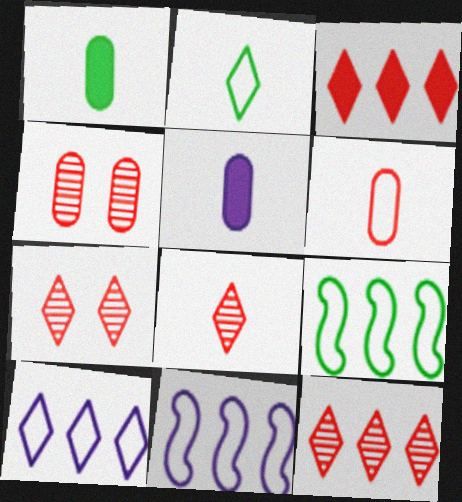[[1, 7, 11], 
[5, 7, 9], 
[7, 8, 12]]